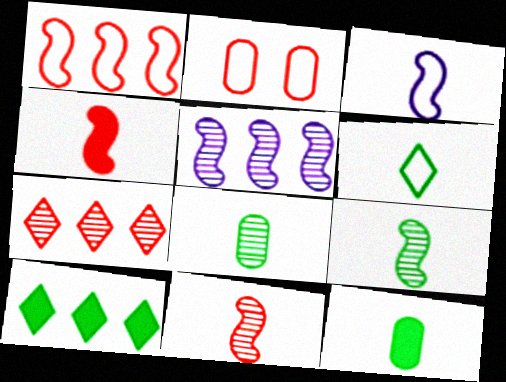[[2, 4, 7], 
[3, 4, 9], 
[6, 9, 12]]